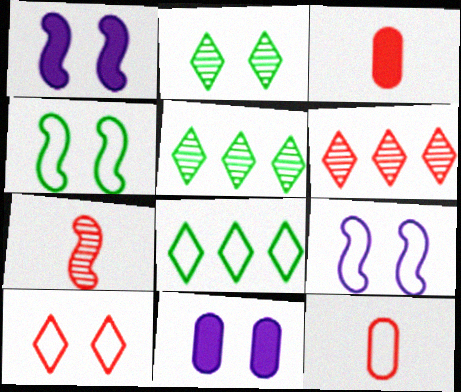[[1, 5, 12], 
[3, 5, 9], 
[7, 8, 11], 
[8, 9, 12]]